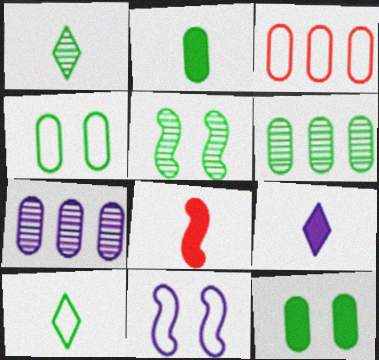[[1, 5, 6], 
[2, 4, 6], 
[2, 8, 9], 
[3, 5, 9], 
[3, 10, 11], 
[7, 9, 11]]